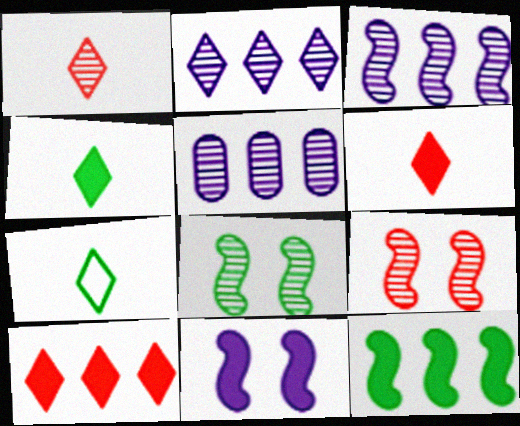[[1, 5, 8], 
[2, 3, 5]]